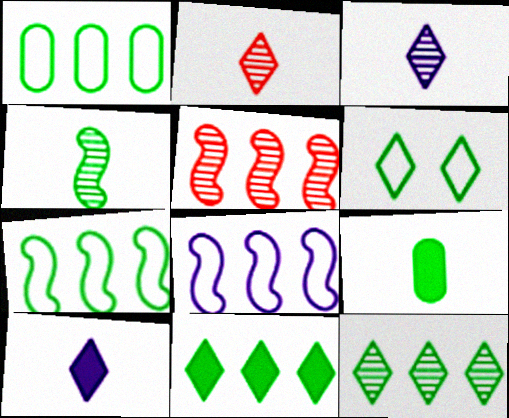[]